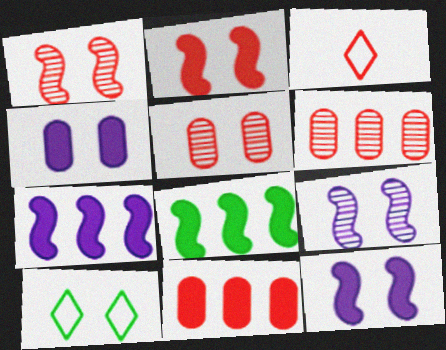[[1, 3, 11], 
[1, 4, 10], 
[2, 3, 6], 
[5, 10, 12]]